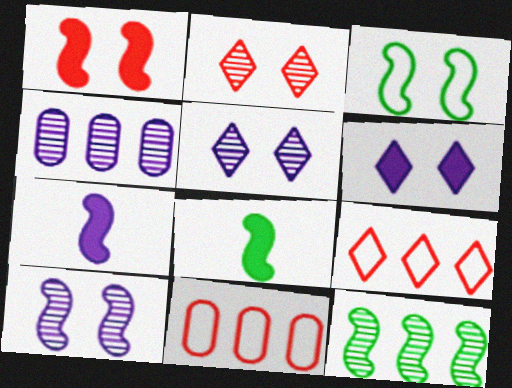[[1, 3, 10], 
[3, 8, 12], 
[5, 8, 11]]